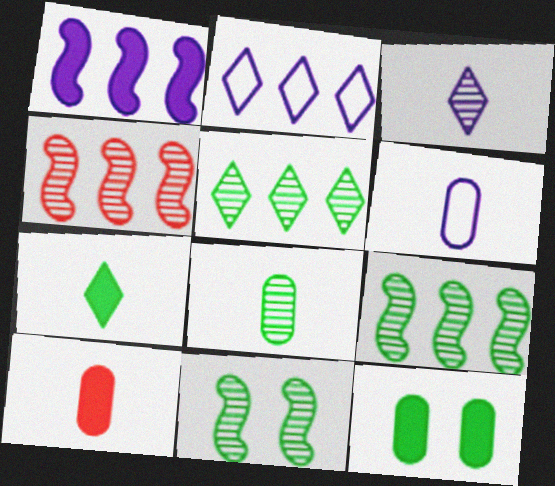[[2, 10, 11], 
[5, 8, 11], 
[6, 8, 10]]